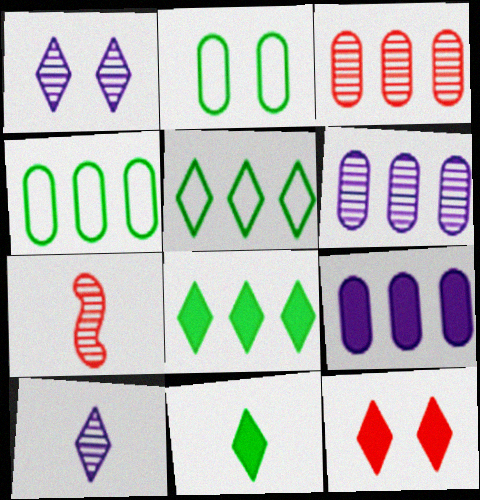[[3, 4, 9], 
[5, 10, 12]]